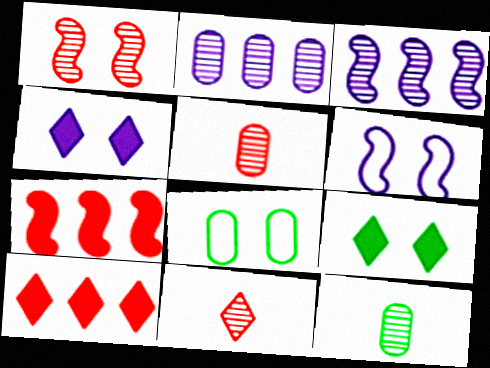[[1, 4, 8], 
[6, 10, 12]]